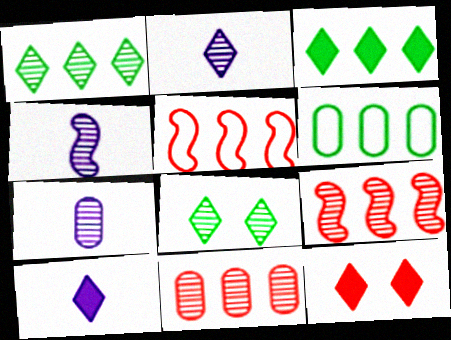[[2, 4, 7], 
[3, 10, 12], 
[4, 6, 12], 
[4, 8, 11], 
[7, 8, 9]]